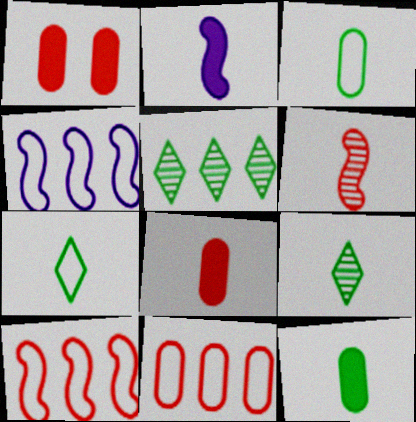[[1, 4, 9]]